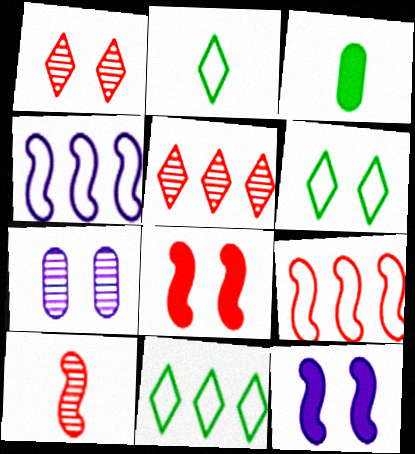[[1, 3, 4], 
[2, 6, 11], 
[6, 7, 8], 
[8, 9, 10]]